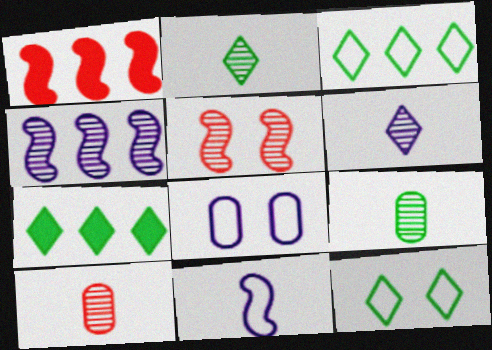[[1, 2, 8], 
[2, 7, 12]]